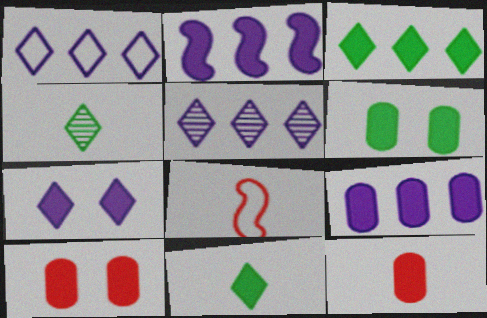[[2, 10, 11], 
[5, 6, 8], 
[6, 9, 12]]